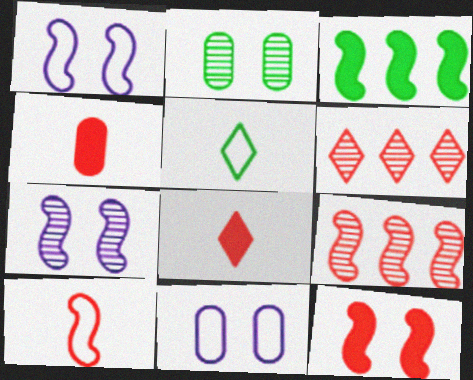[[2, 3, 5], 
[3, 7, 10], 
[9, 10, 12]]